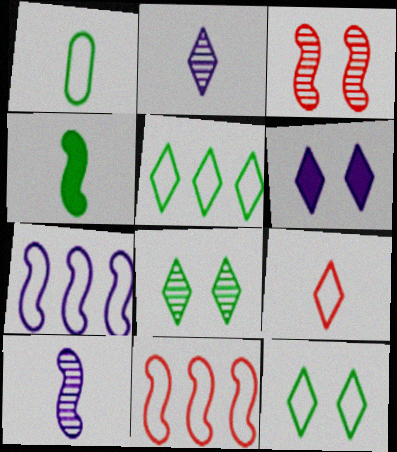[[3, 4, 7]]